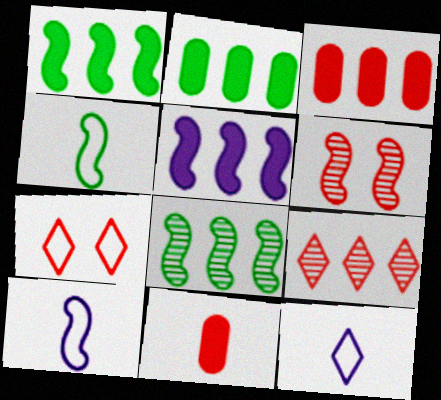[[1, 6, 10], 
[2, 6, 12], 
[4, 5, 6]]